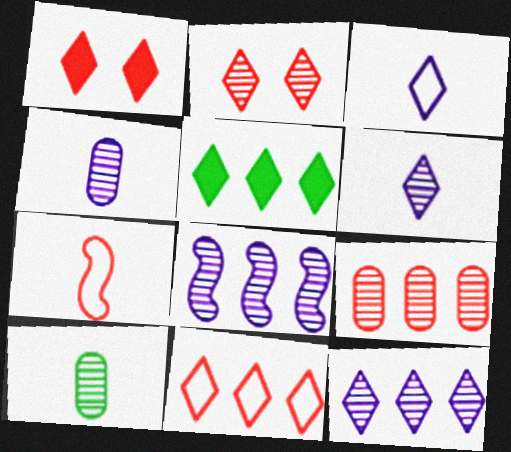[[1, 7, 9], 
[2, 3, 5], 
[2, 8, 10], 
[5, 11, 12]]